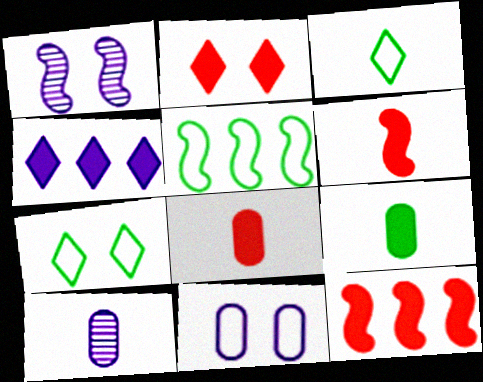[[1, 5, 6], 
[2, 5, 10], 
[2, 8, 12], 
[3, 6, 10], 
[7, 10, 12]]